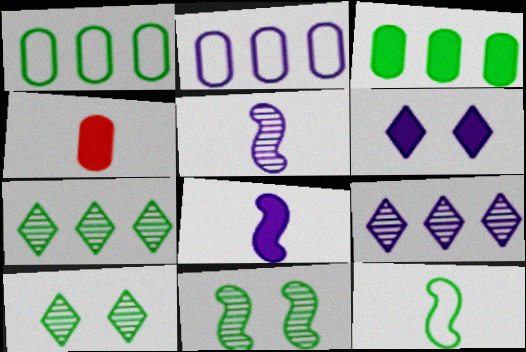[[2, 5, 6], 
[3, 10, 12]]